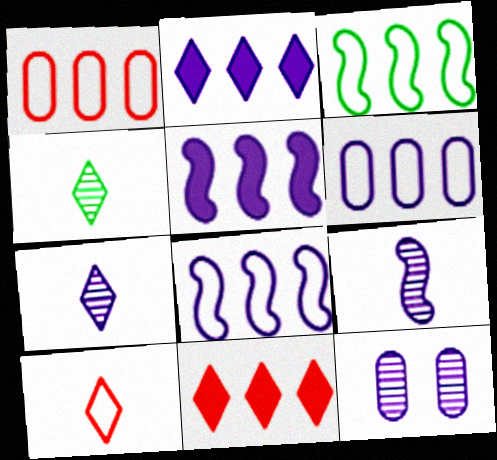[]